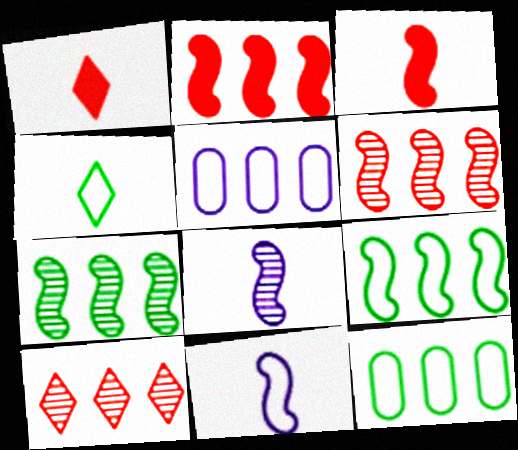[]